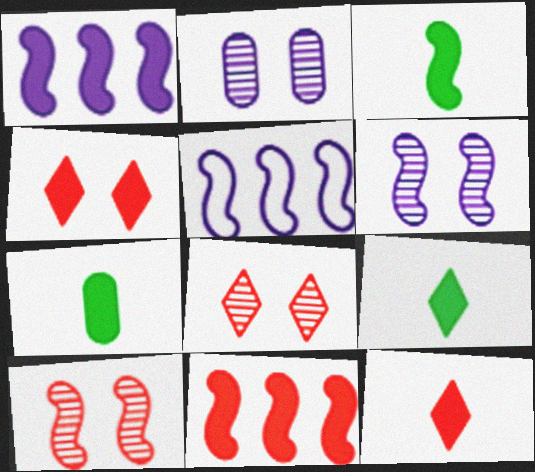[[1, 4, 7], 
[3, 5, 10], 
[3, 7, 9], 
[5, 7, 8]]